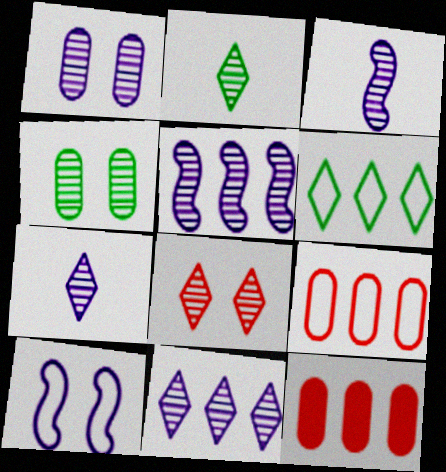[[1, 3, 11], 
[1, 5, 7], 
[2, 8, 11], 
[2, 10, 12], 
[5, 6, 12]]